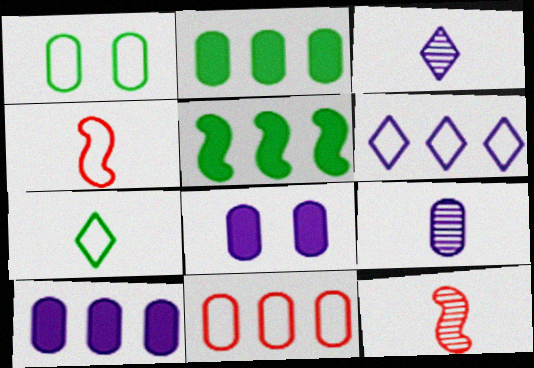[[1, 4, 6]]